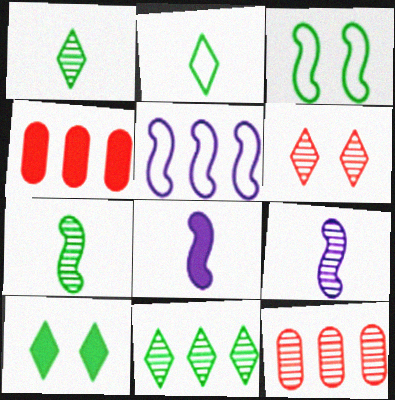[[2, 10, 11], 
[4, 5, 11], 
[4, 8, 10]]